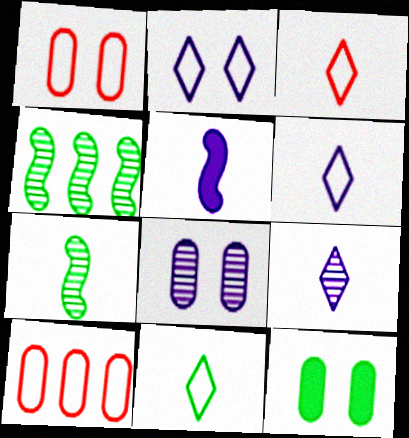[[1, 8, 12], 
[3, 6, 11], 
[4, 11, 12]]